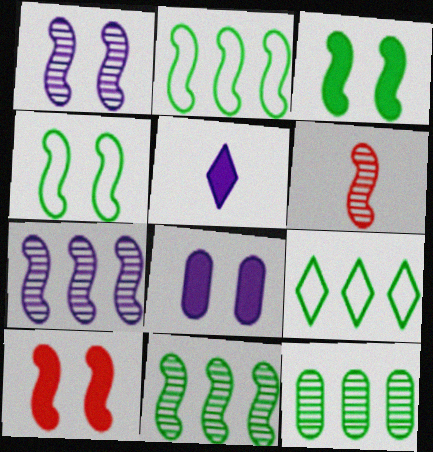[[1, 4, 10], 
[1, 6, 11], 
[6, 8, 9]]